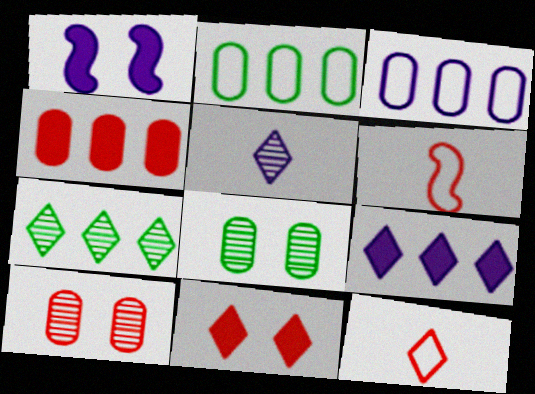[[1, 3, 5], 
[6, 8, 9]]